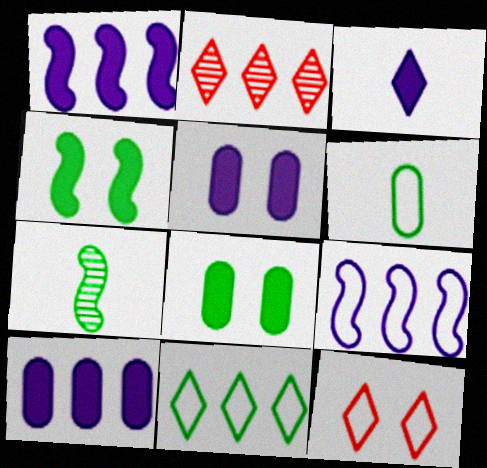[[1, 3, 5], 
[6, 9, 12], 
[7, 8, 11], 
[7, 10, 12]]